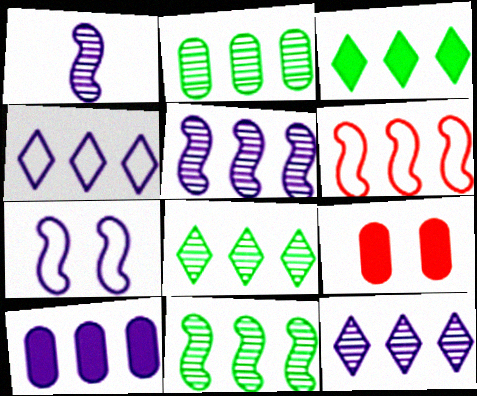[[2, 8, 11], 
[4, 5, 10], 
[6, 8, 10]]